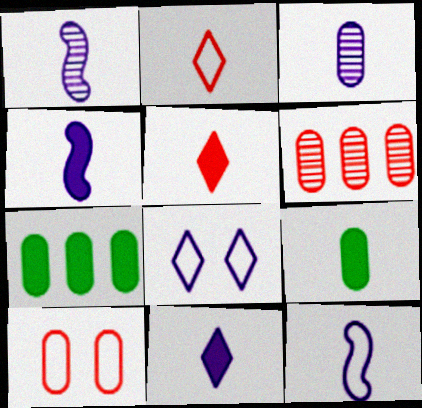[[1, 2, 9], 
[1, 4, 12], 
[3, 7, 10], 
[3, 11, 12], 
[4, 5, 9]]